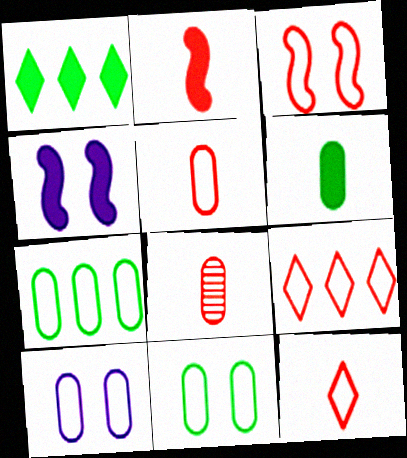[[2, 8, 12], 
[3, 5, 9], 
[5, 7, 10]]